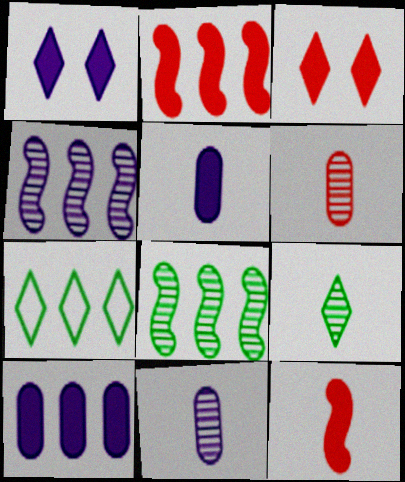[]